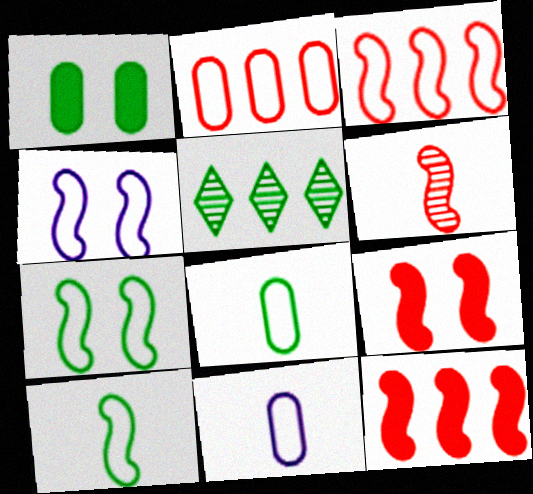[[1, 5, 10], 
[3, 4, 10], 
[3, 6, 9], 
[5, 9, 11]]